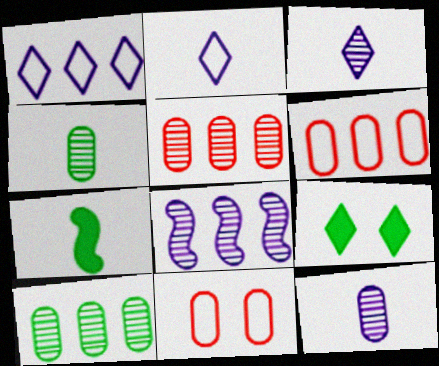[]